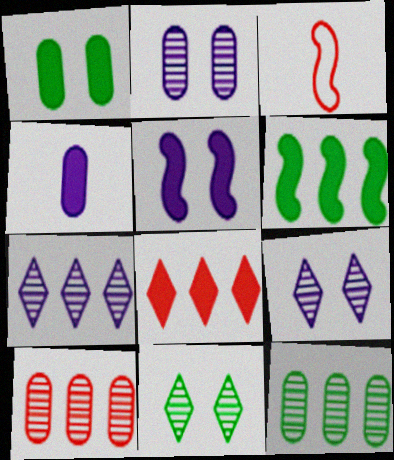[[1, 3, 7]]